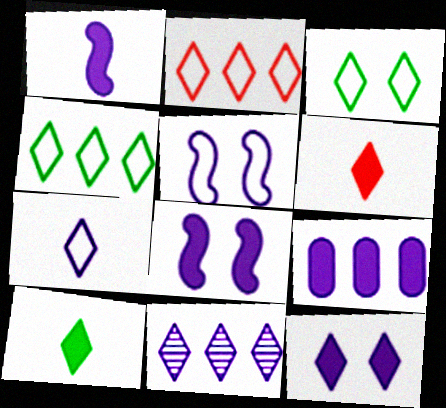[[1, 9, 12], 
[2, 3, 7], 
[3, 6, 11], 
[7, 11, 12]]